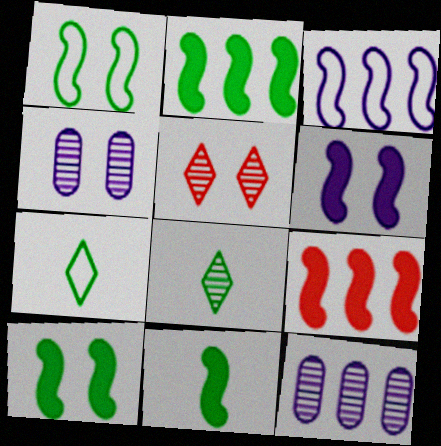[[2, 10, 11], 
[4, 7, 9], 
[6, 9, 11]]